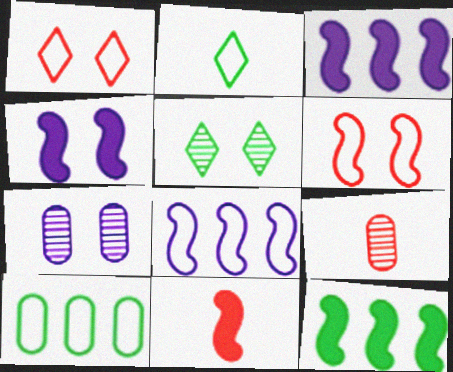[[4, 11, 12]]